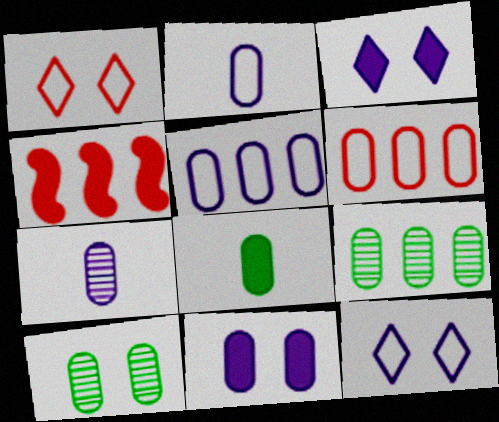[[3, 4, 8], 
[5, 7, 11]]